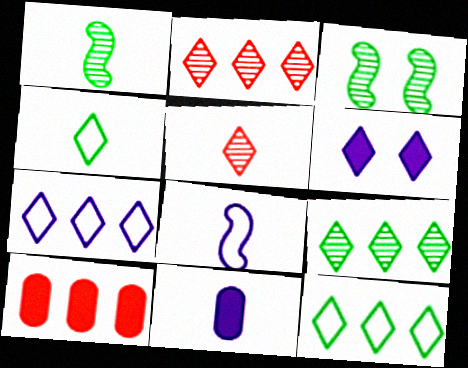[[2, 4, 6], 
[5, 6, 12]]